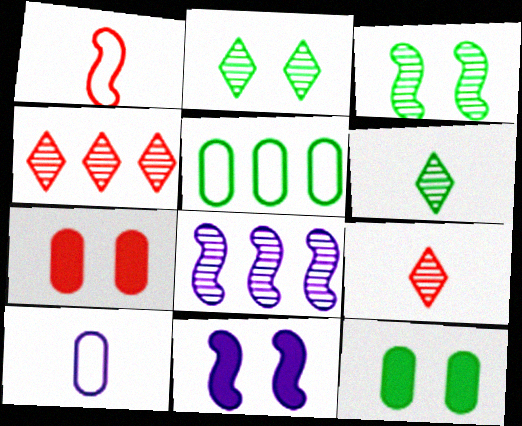[[1, 4, 7], 
[5, 9, 11]]